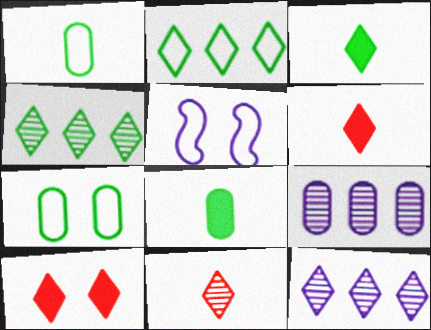[]